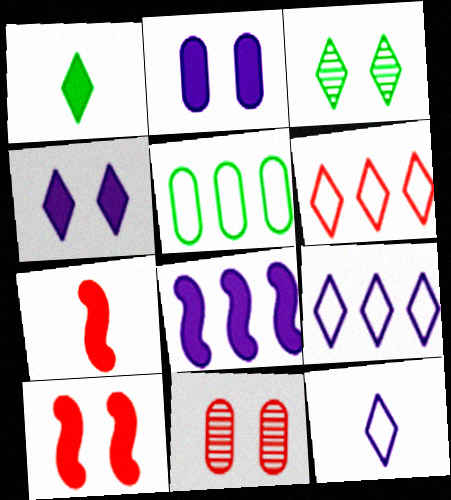[[6, 7, 11]]